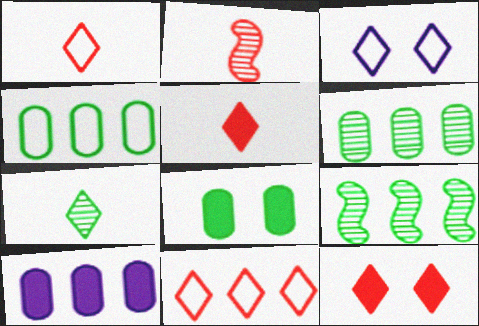[[9, 10, 11]]